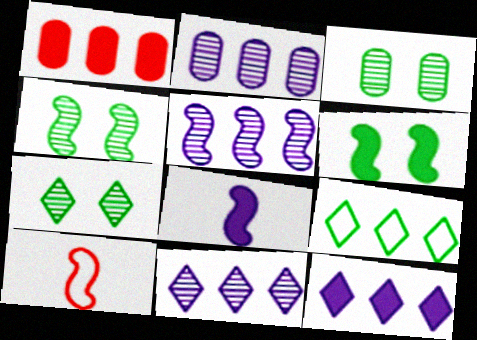[[1, 5, 9], 
[2, 5, 11], 
[3, 4, 7], 
[3, 10, 12], 
[5, 6, 10]]